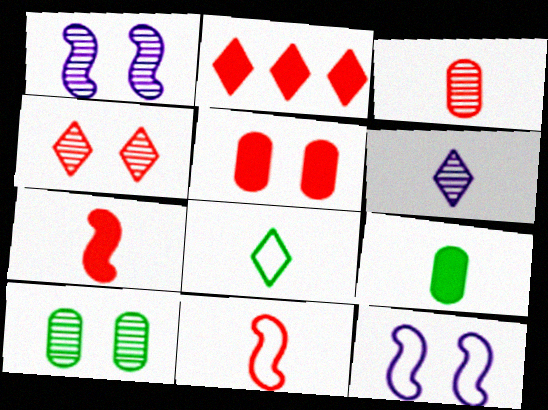[[1, 4, 10], 
[2, 5, 7], 
[6, 9, 11]]